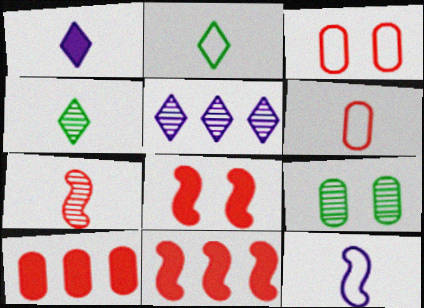[[2, 6, 12], 
[5, 7, 9]]